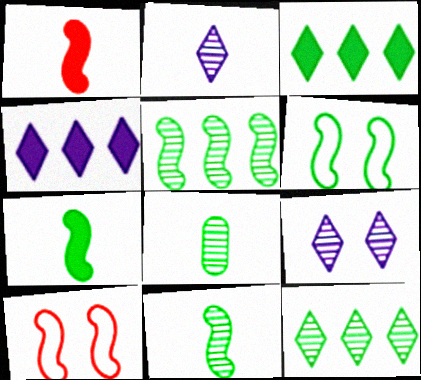[[3, 6, 8], 
[4, 8, 10], 
[5, 6, 7]]